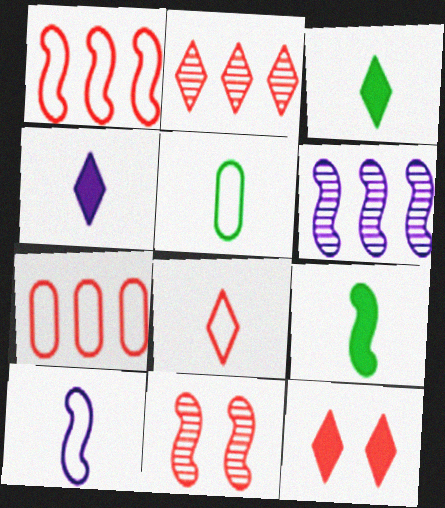[[2, 8, 12], 
[5, 6, 12], 
[5, 8, 10]]